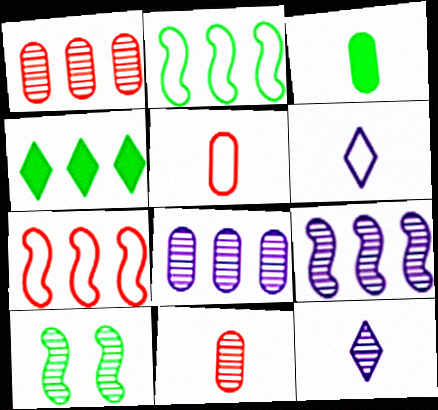[[1, 10, 12], 
[4, 7, 8]]